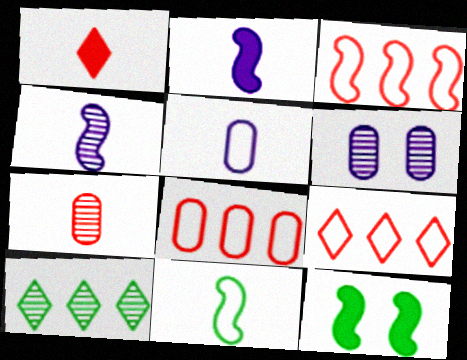[[3, 4, 12], 
[3, 8, 9]]